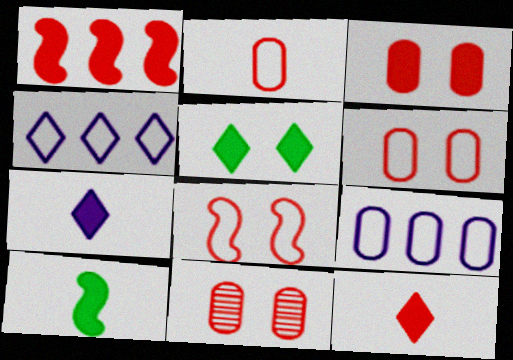[[1, 3, 12], 
[3, 6, 11], 
[4, 10, 11]]